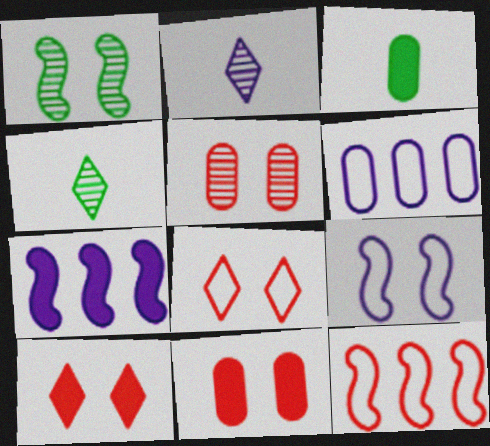[[3, 5, 6], 
[3, 7, 10]]